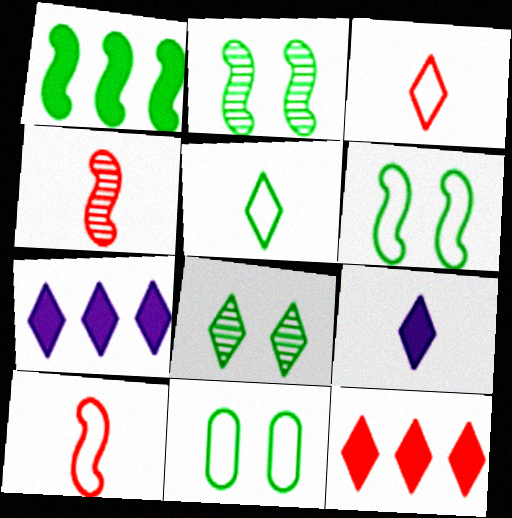[[3, 7, 8], 
[4, 7, 11]]